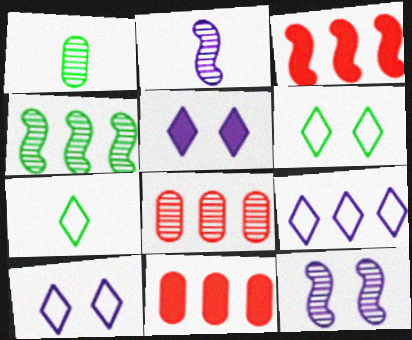[[1, 3, 10], 
[2, 6, 11], 
[4, 9, 11], 
[7, 11, 12]]